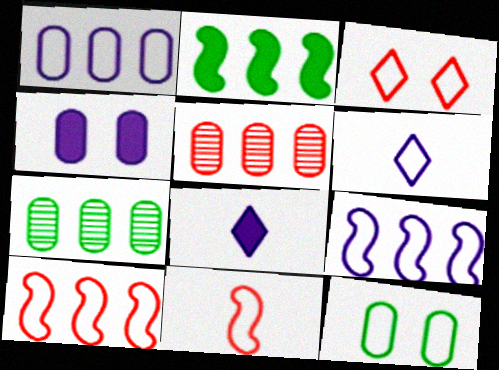[[6, 10, 12]]